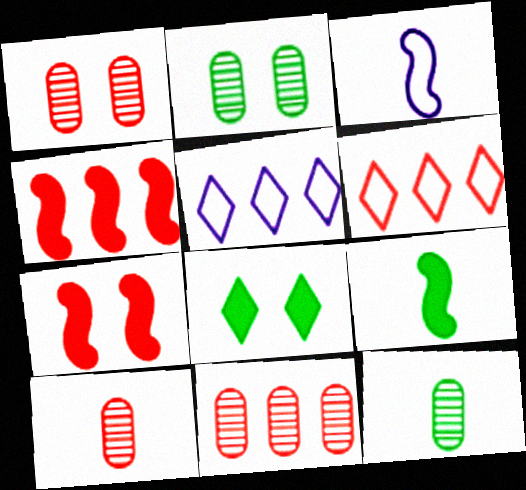[[1, 5, 9], 
[1, 10, 11], 
[3, 8, 11], 
[4, 6, 11], 
[5, 7, 12], 
[6, 7, 10]]